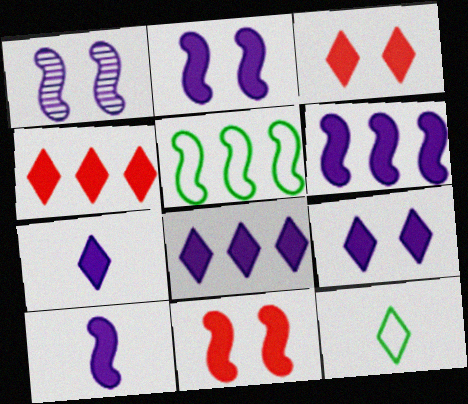[[2, 6, 10], 
[7, 8, 9]]